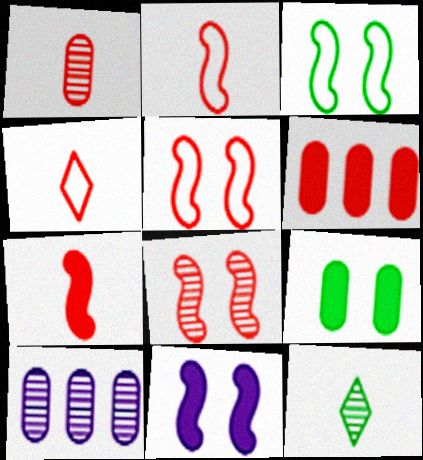[[1, 4, 7], 
[3, 8, 11], 
[4, 6, 8], 
[8, 10, 12]]